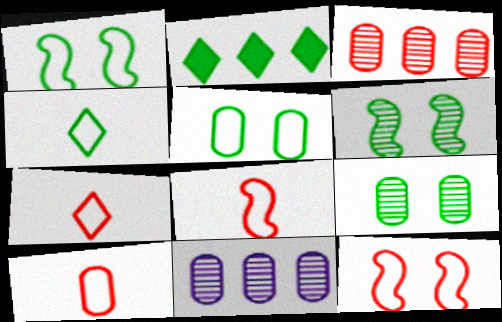[[7, 8, 10]]